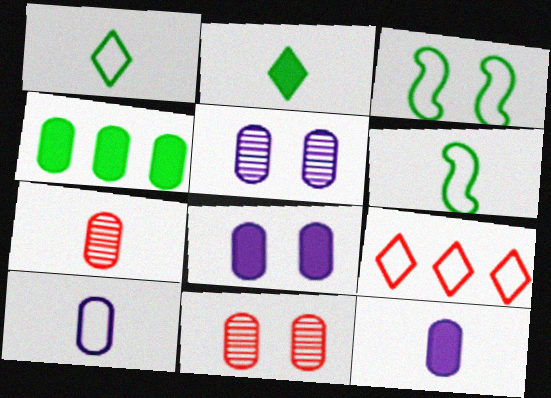[[3, 9, 10], 
[4, 10, 11]]